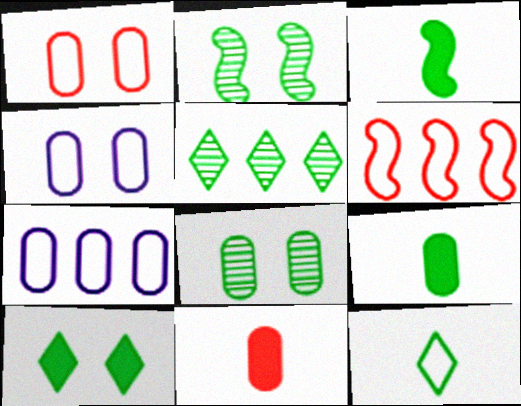[[4, 6, 12], 
[5, 10, 12], 
[7, 8, 11]]